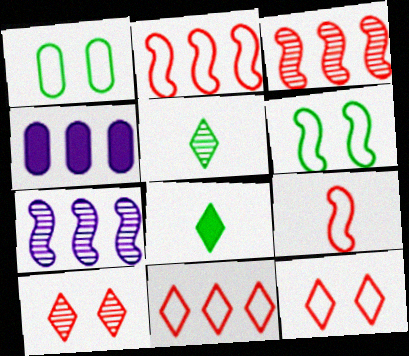[]